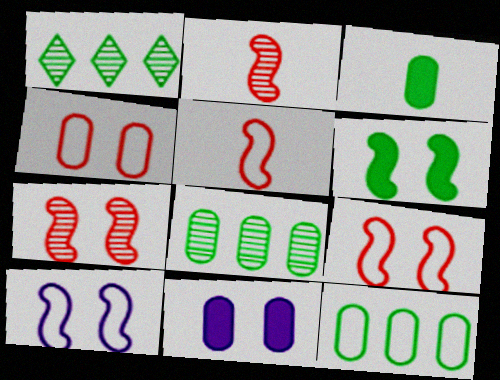[[1, 5, 11], 
[6, 7, 10]]